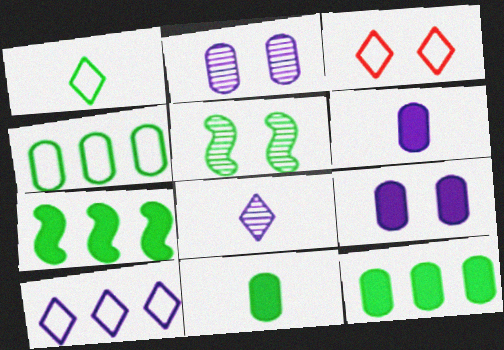[[1, 3, 10], 
[1, 5, 12], 
[3, 5, 9]]